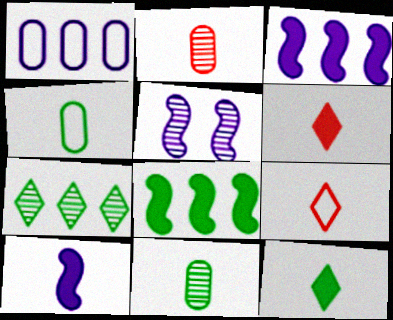[[2, 5, 7], 
[9, 10, 11]]